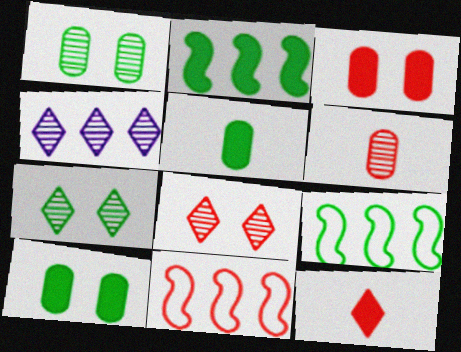[[5, 7, 9]]